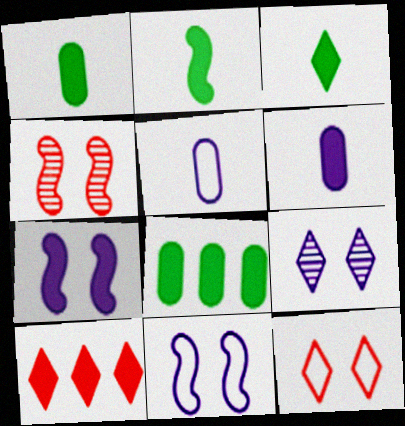[[1, 2, 3], 
[1, 7, 10]]